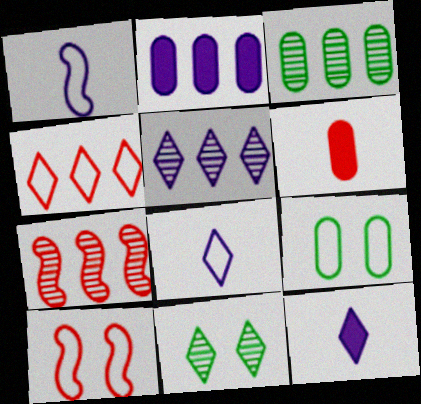[[1, 4, 9], 
[3, 5, 7], 
[3, 10, 12], 
[4, 11, 12], 
[7, 9, 12]]